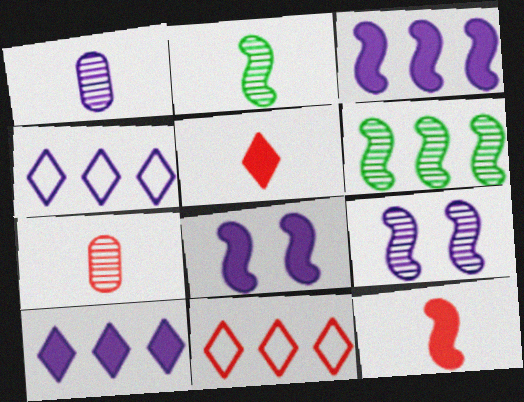[[1, 4, 8]]